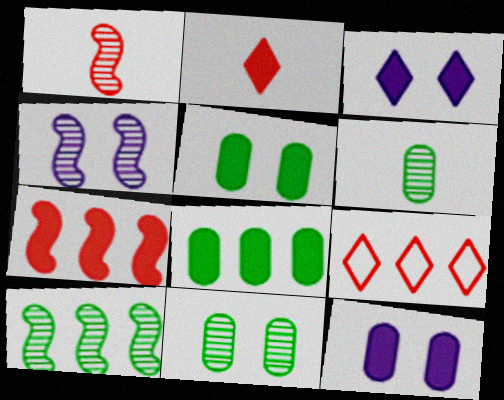[[1, 4, 10]]